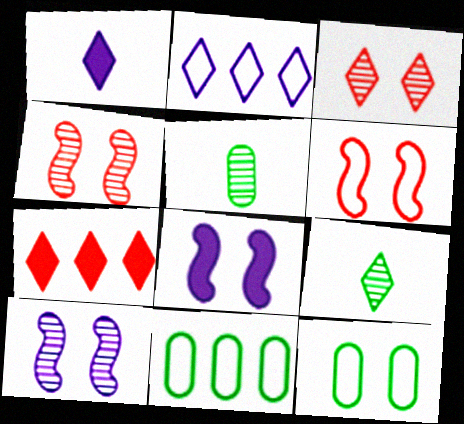[[1, 4, 11], 
[3, 8, 12]]